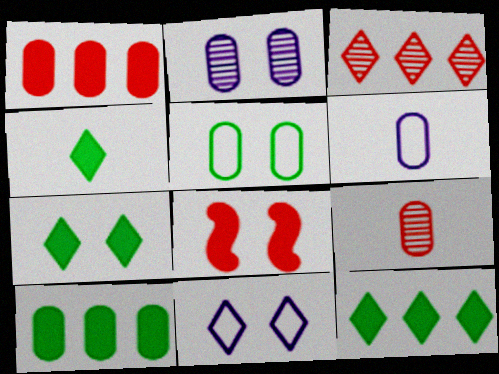[[3, 4, 11], 
[4, 7, 12]]